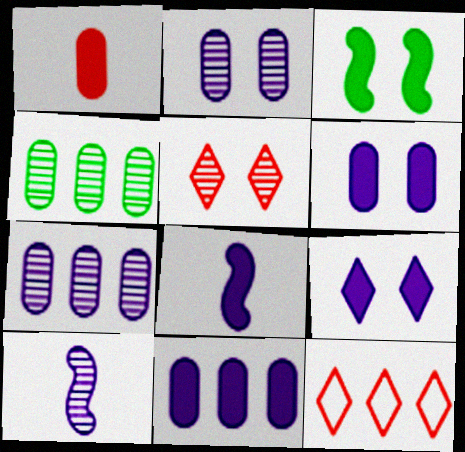[[4, 5, 10], 
[8, 9, 11]]